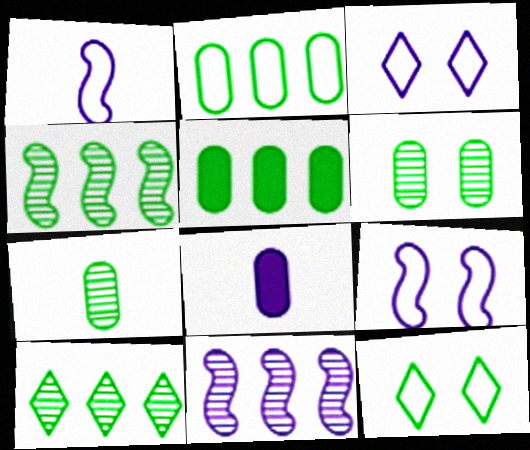[[3, 8, 11]]